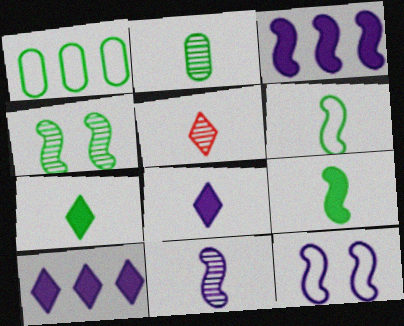[[1, 4, 7], 
[2, 5, 11], 
[2, 6, 7], 
[3, 11, 12]]